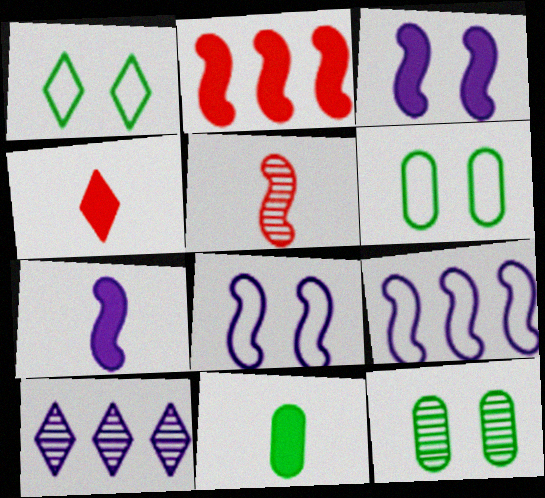[[1, 4, 10], 
[4, 7, 11], 
[4, 9, 12], 
[5, 10, 12]]